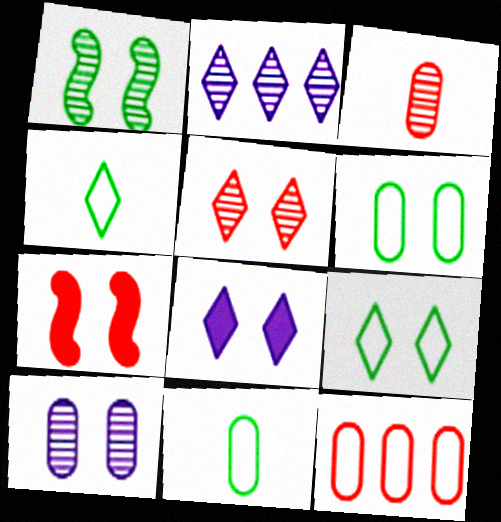[[1, 2, 3], 
[1, 5, 10], 
[2, 7, 11], 
[5, 8, 9], 
[7, 9, 10]]